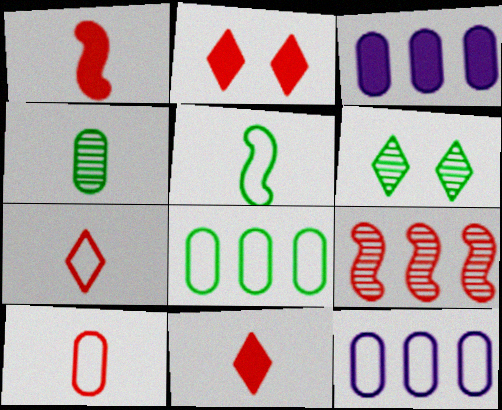[[1, 6, 12], 
[2, 9, 10]]